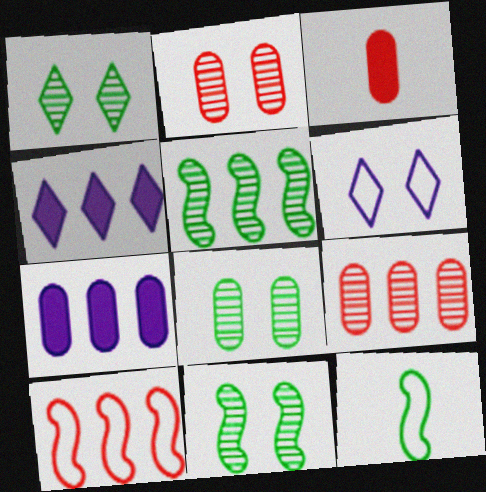[[1, 8, 11], 
[2, 4, 12], 
[3, 5, 6]]